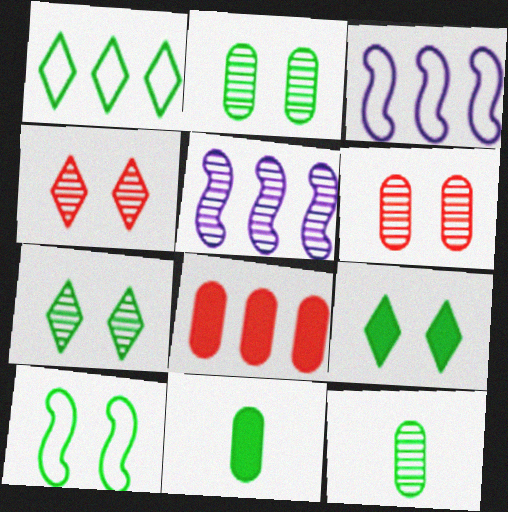[[1, 5, 8], 
[2, 9, 10], 
[3, 4, 11], 
[4, 5, 12]]